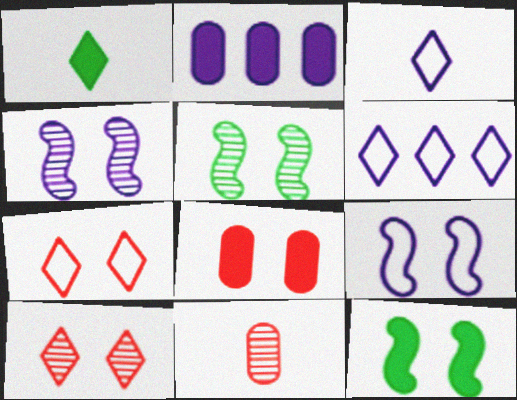[[1, 6, 10], 
[2, 3, 4], 
[6, 11, 12]]